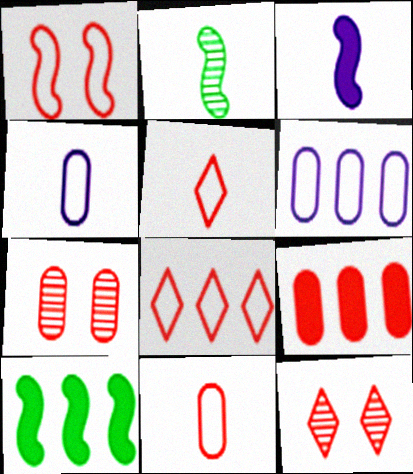[[1, 8, 11], 
[4, 10, 12], 
[7, 9, 11]]